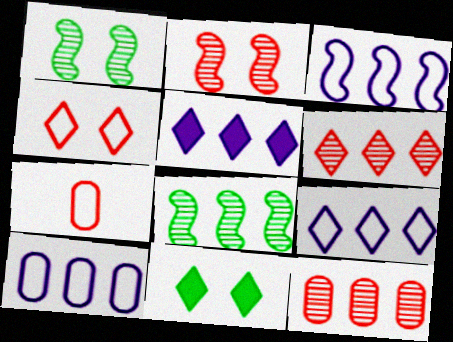[[1, 5, 7], 
[3, 9, 10]]